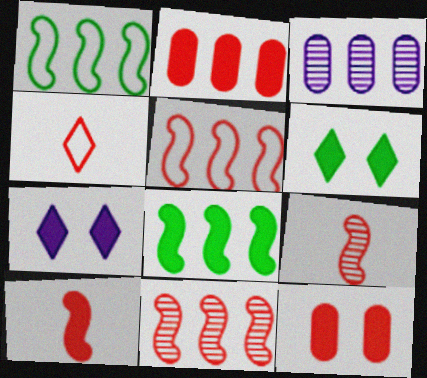[[4, 11, 12]]